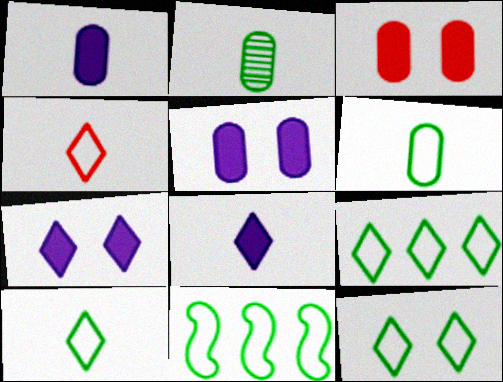[[6, 11, 12], 
[9, 10, 12]]